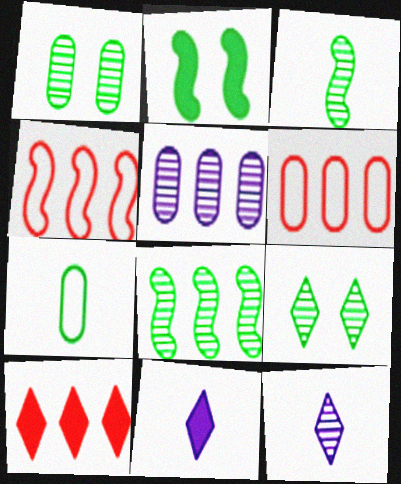[[1, 4, 11], 
[2, 6, 12]]